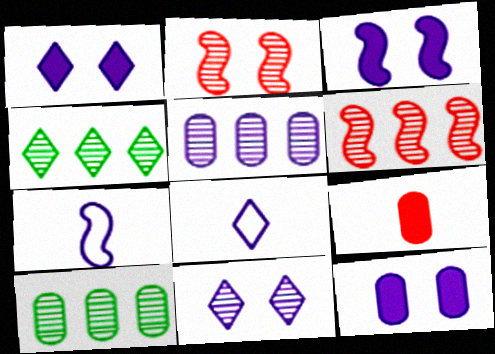[[1, 3, 12], 
[1, 5, 7], 
[3, 5, 8], 
[4, 5, 6]]